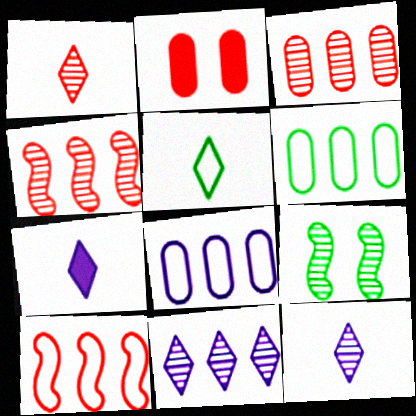[[1, 2, 10], 
[1, 5, 7], 
[3, 9, 12]]